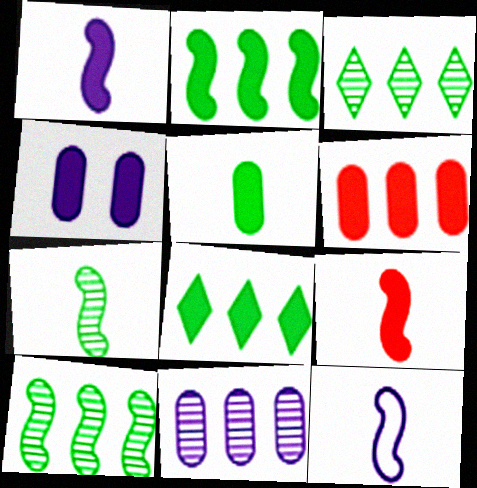[[4, 5, 6], 
[4, 8, 9], 
[7, 9, 12]]